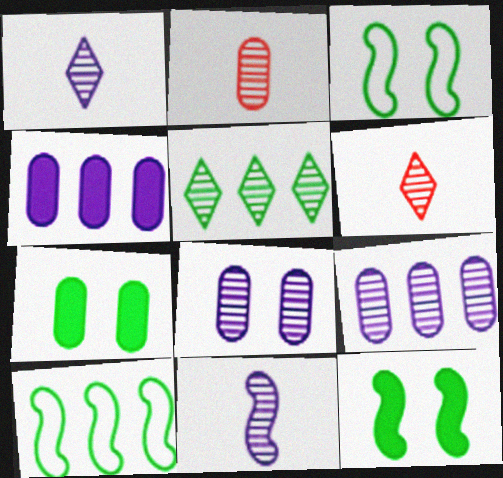[[3, 4, 6]]